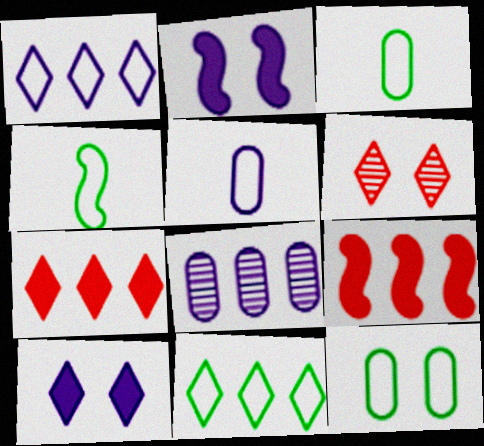[[2, 6, 12], 
[4, 11, 12], 
[8, 9, 11]]